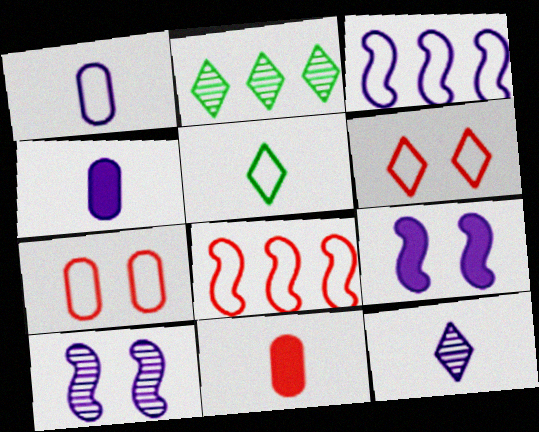[[3, 5, 7]]